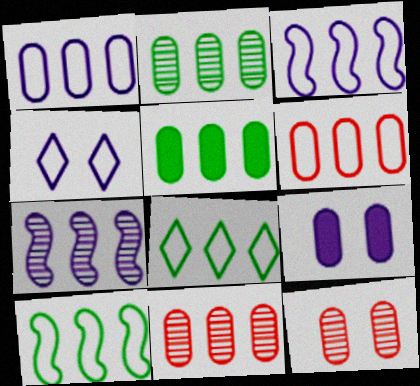[[1, 5, 11], 
[3, 6, 8]]